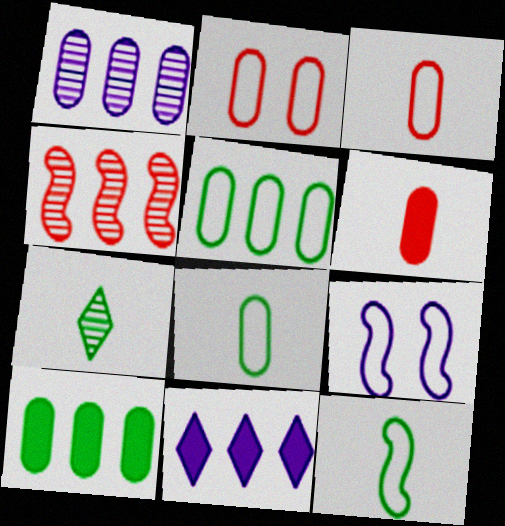[[4, 5, 11]]